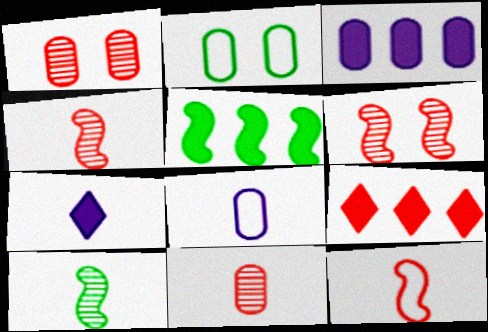[[1, 9, 12], 
[2, 3, 11], 
[3, 5, 9]]